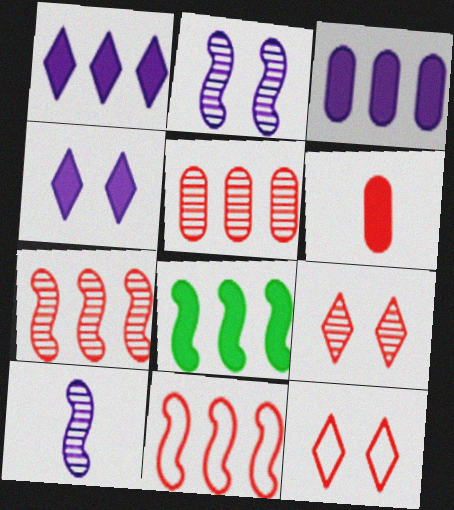[[4, 6, 8], 
[6, 7, 12], 
[6, 9, 11]]